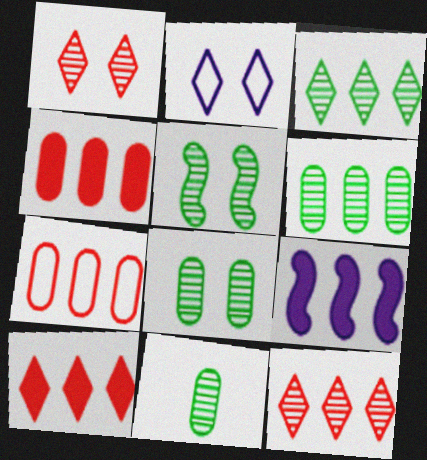[[3, 5, 11], 
[3, 7, 9], 
[6, 8, 11]]